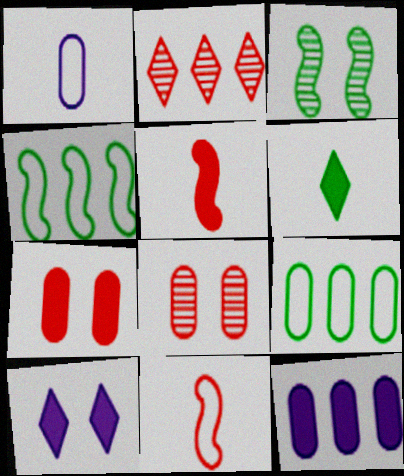[[2, 4, 12], 
[2, 7, 11], 
[3, 6, 9]]